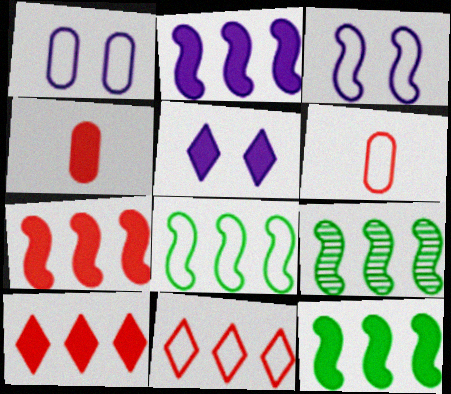[[2, 7, 12], 
[4, 5, 12], 
[5, 6, 9], 
[8, 9, 12]]